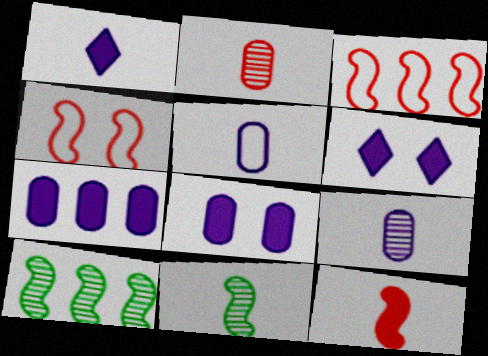[]